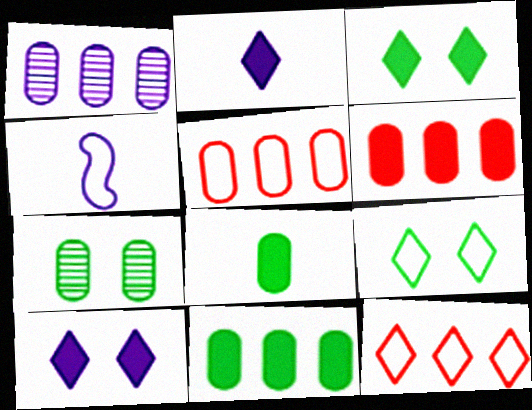[[1, 4, 10], 
[1, 5, 11], 
[4, 5, 9]]